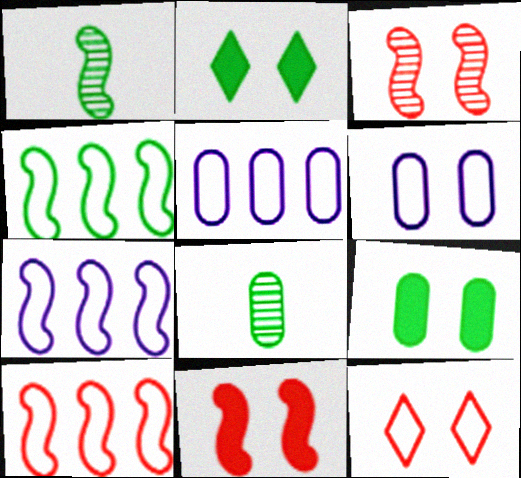[[1, 7, 11], 
[2, 3, 6], 
[2, 4, 8], 
[4, 7, 10]]